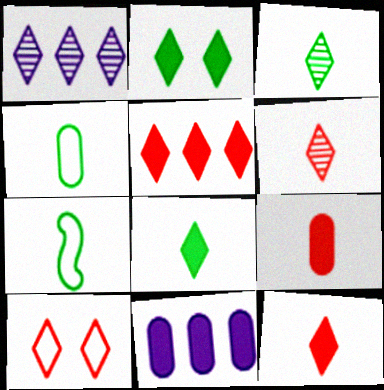[[1, 8, 10], 
[5, 6, 10]]